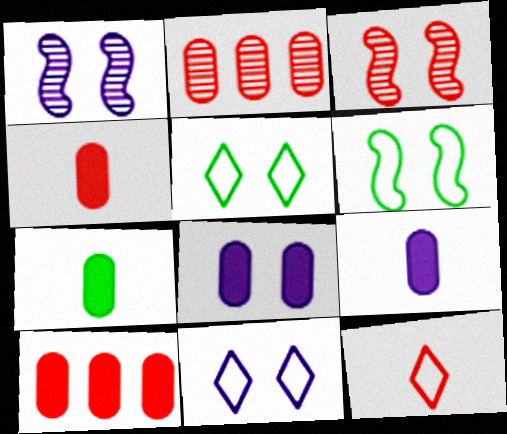[[1, 8, 11], 
[3, 5, 8], 
[3, 10, 12], 
[4, 7, 9], 
[7, 8, 10]]